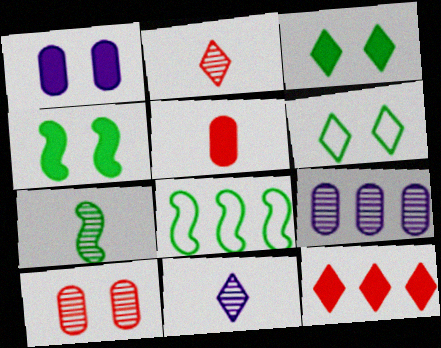[[1, 2, 8], 
[4, 7, 8], 
[6, 11, 12], 
[8, 9, 12]]